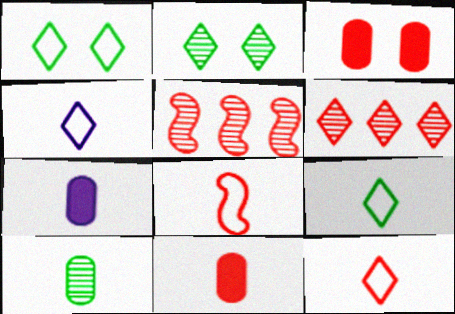[[1, 5, 7], 
[3, 5, 12], 
[3, 6, 8], 
[4, 9, 12]]